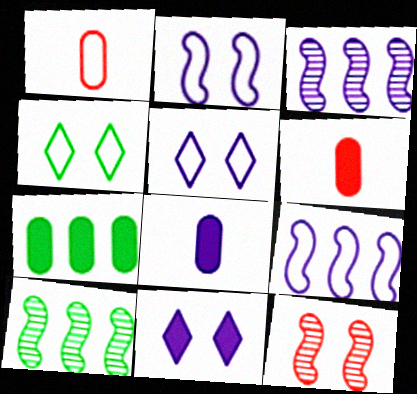[[1, 4, 9], 
[1, 10, 11], 
[3, 4, 6], 
[3, 5, 8], 
[5, 6, 10]]